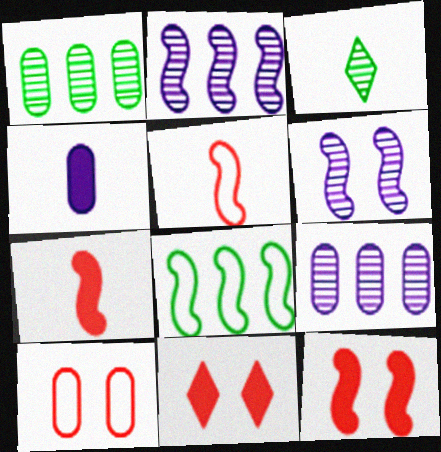[[1, 4, 10], 
[3, 4, 5], 
[6, 7, 8]]